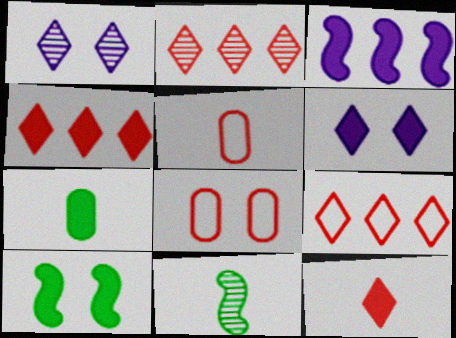[[1, 8, 10], 
[2, 4, 9]]